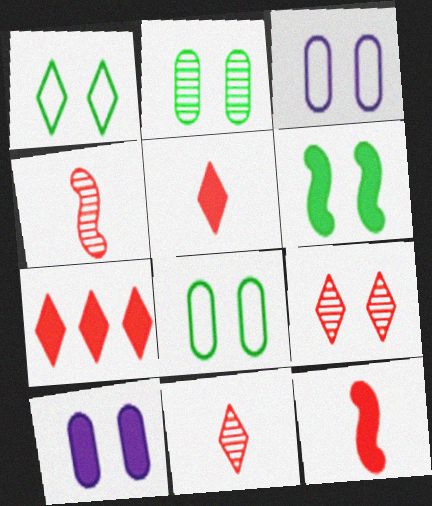[[1, 2, 6], 
[3, 6, 9]]